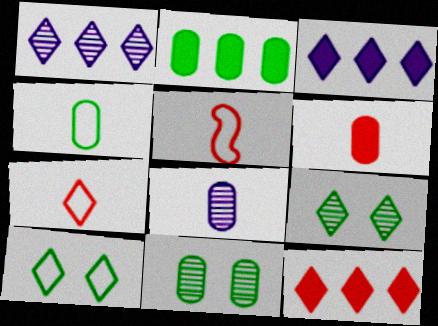[[2, 4, 11], 
[3, 5, 11], 
[3, 7, 9], 
[4, 6, 8]]